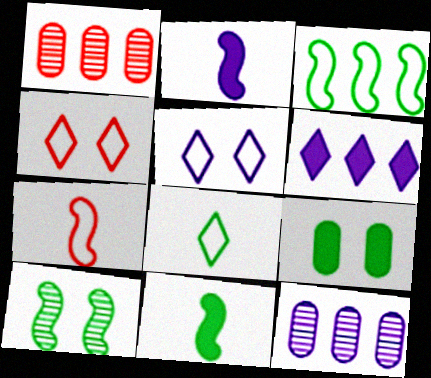[[1, 3, 6], 
[1, 5, 11], 
[2, 5, 12], 
[3, 10, 11], 
[4, 11, 12]]